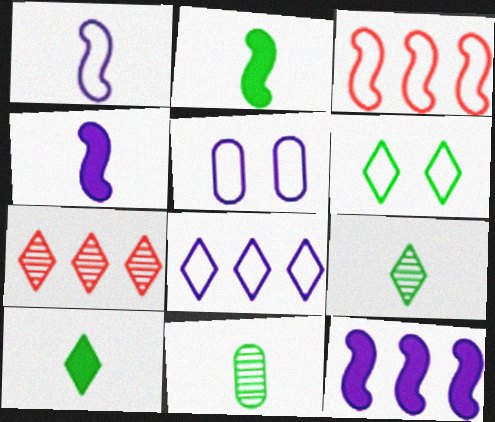[[1, 5, 8], 
[2, 5, 7]]